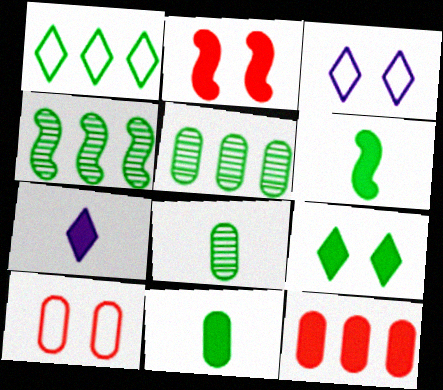[[4, 7, 10]]